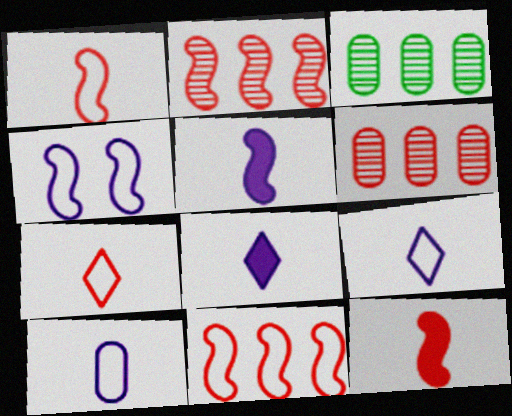[]